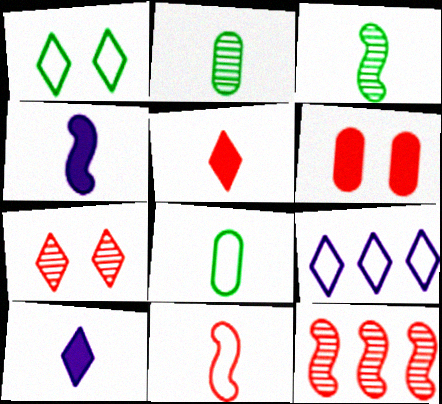[[2, 10, 11], 
[3, 4, 11], 
[3, 6, 9]]